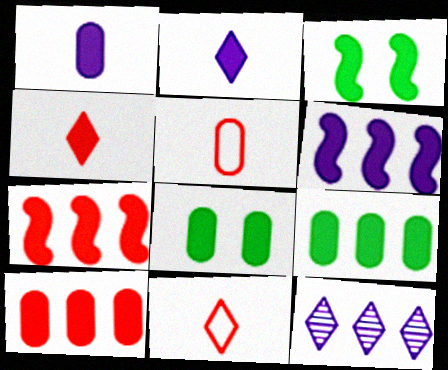[[1, 8, 10], 
[2, 3, 10], 
[2, 7, 8], 
[3, 5, 12], 
[4, 6, 8]]